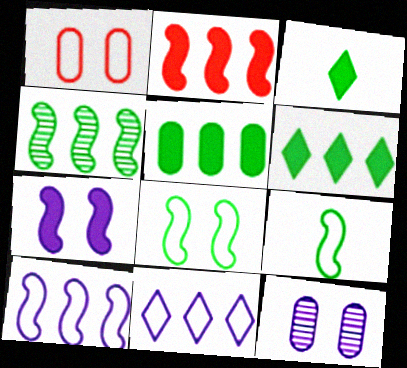[[1, 9, 11], 
[2, 4, 10]]